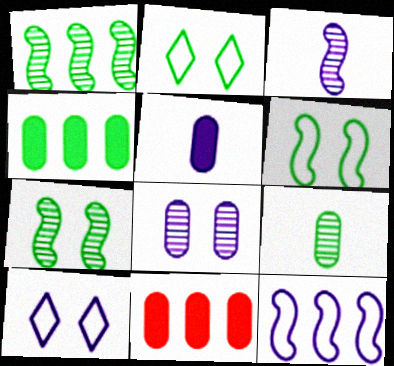[[2, 3, 11]]